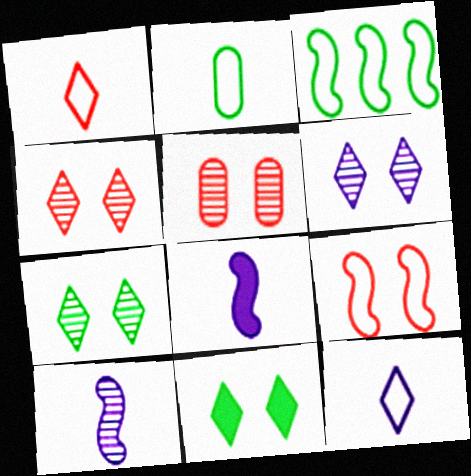[[4, 6, 7]]